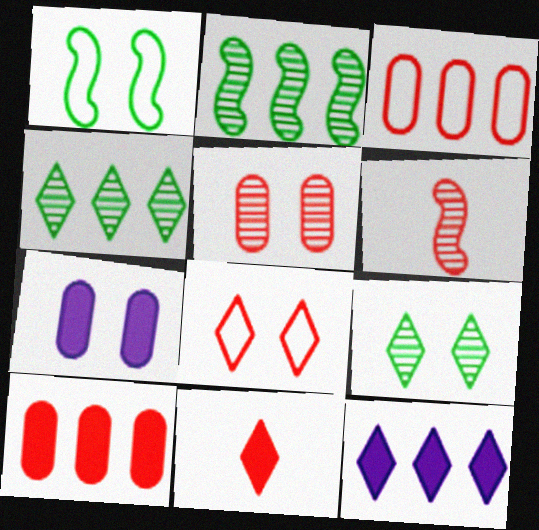[[2, 3, 12], 
[6, 8, 10]]